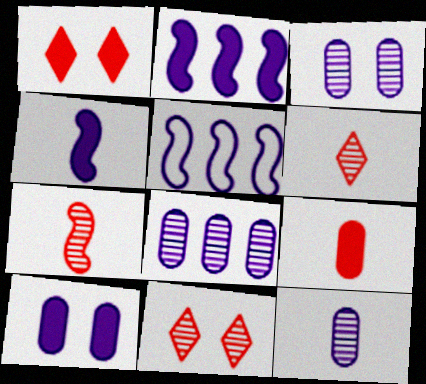[[3, 8, 12]]